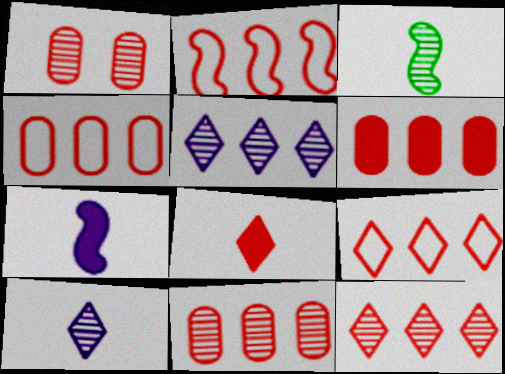[[1, 2, 8], 
[1, 3, 5], 
[2, 4, 9], 
[2, 6, 12], 
[4, 6, 11]]